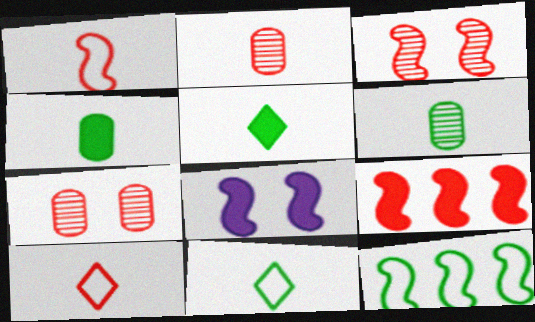[[1, 3, 9], 
[7, 9, 10]]